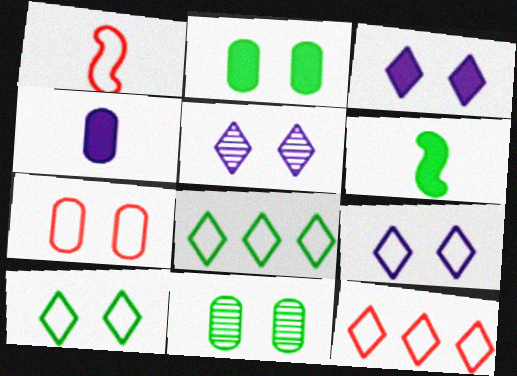[[1, 7, 12], 
[3, 5, 9], 
[6, 8, 11]]